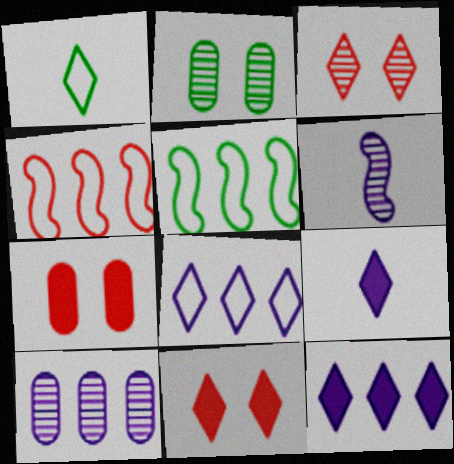[[1, 3, 12], 
[2, 4, 9]]